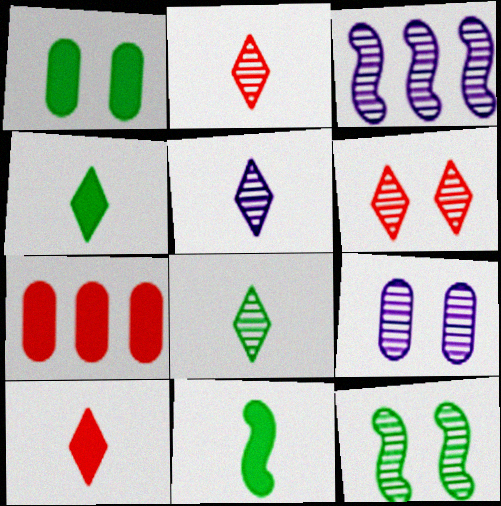[[2, 5, 8], 
[3, 5, 9], 
[6, 9, 12]]